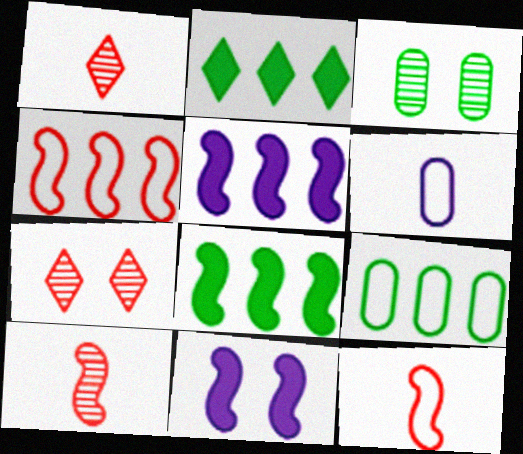[[1, 9, 11], 
[6, 7, 8]]